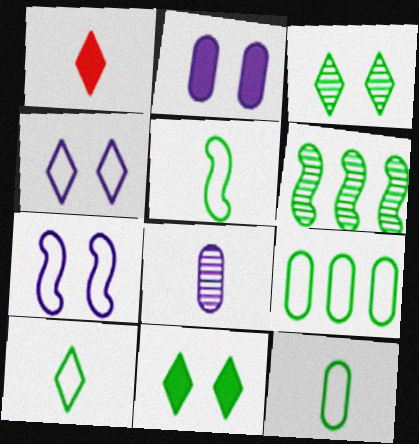[[1, 5, 8], 
[5, 10, 12], 
[6, 11, 12]]